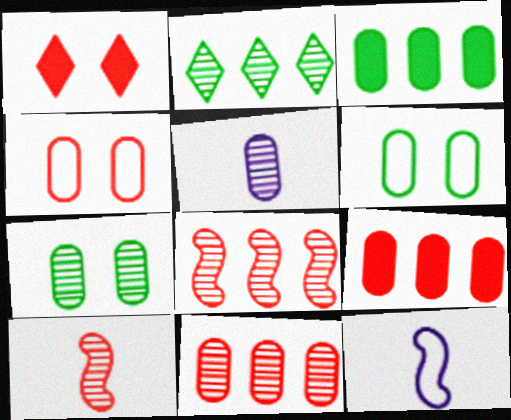[[3, 4, 5], 
[5, 6, 9], 
[5, 7, 11]]